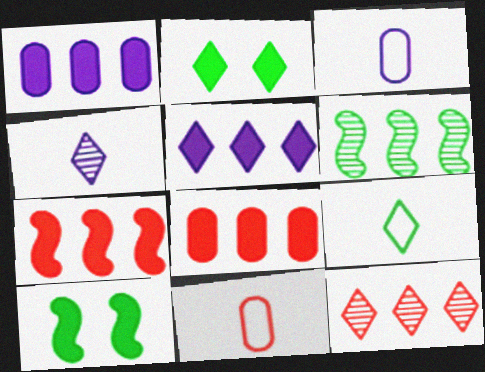[[3, 10, 12]]